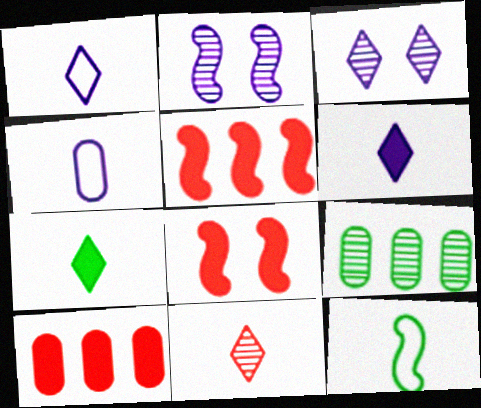[[1, 7, 11], 
[1, 8, 9], 
[2, 5, 12], 
[2, 9, 11], 
[3, 10, 12]]